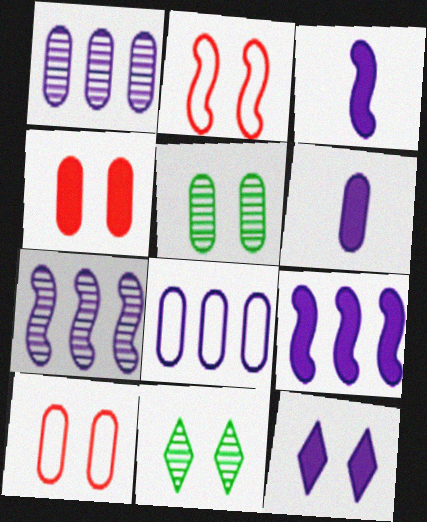[[2, 5, 12], 
[6, 9, 12]]